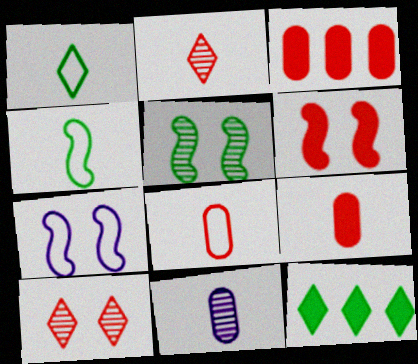[[5, 6, 7]]